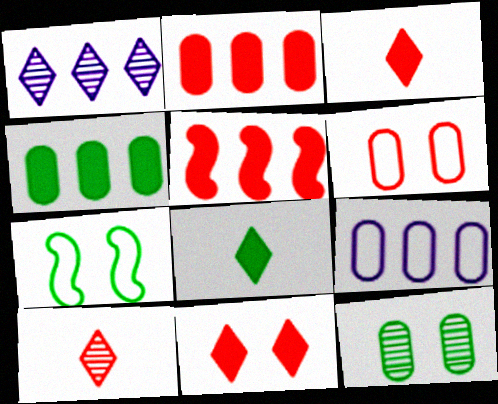[[5, 6, 10]]